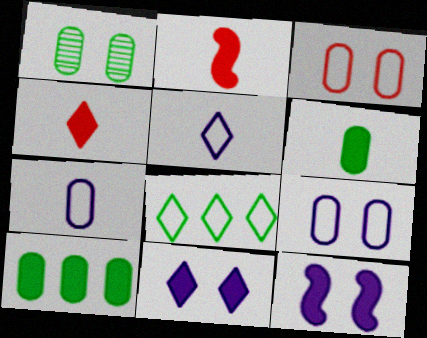[[2, 10, 11], 
[4, 10, 12]]